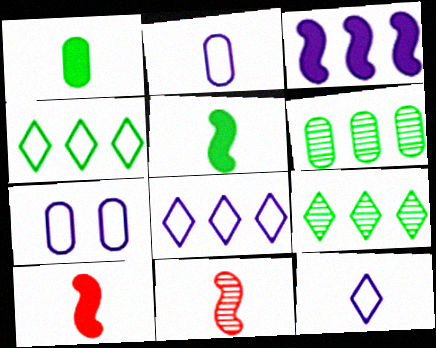[[1, 11, 12], 
[7, 9, 10]]